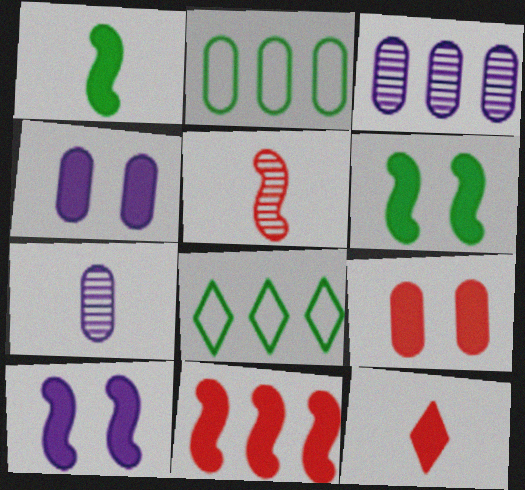[[1, 10, 11], 
[2, 7, 9], 
[3, 8, 11], 
[4, 5, 8], 
[9, 11, 12]]